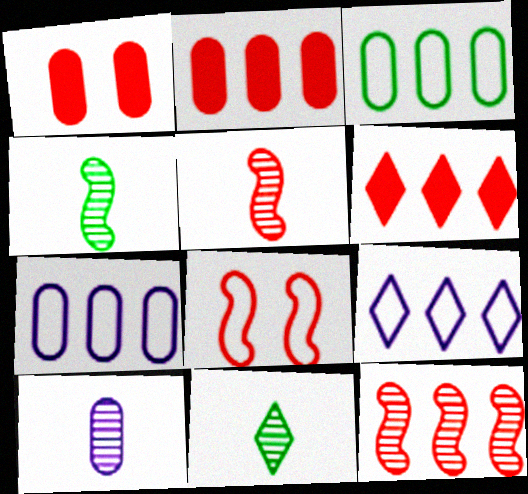[[1, 3, 10], 
[1, 4, 9], 
[5, 10, 11]]